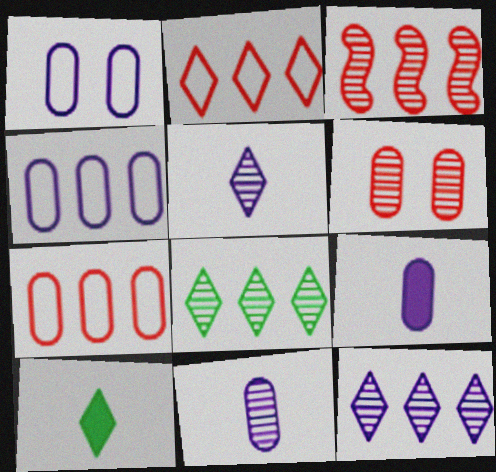[[1, 3, 10]]